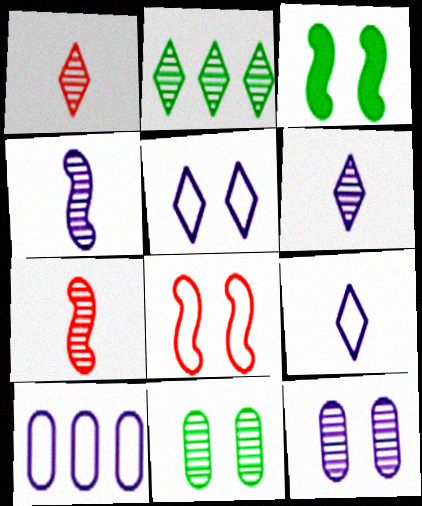[[1, 3, 10], 
[2, 7, 12]]